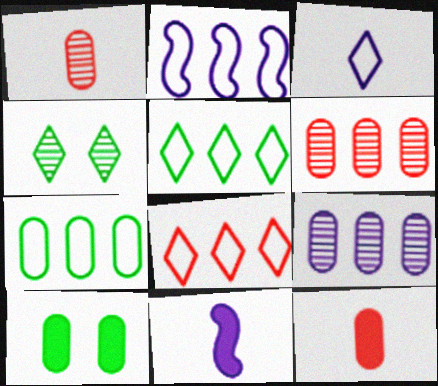[[2, 4, 12], 
[2, 7, 8]]